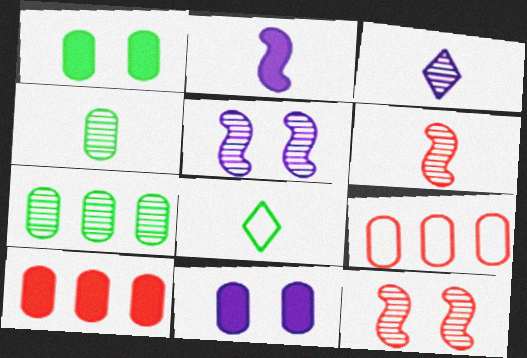[[3, 4, 6], 
[3, 7, 12], 
[4, 9, 11], 
[5, 8, 10]]